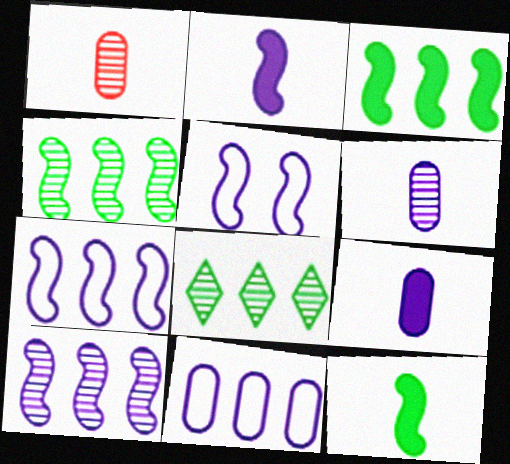[[2, 5, 10]]